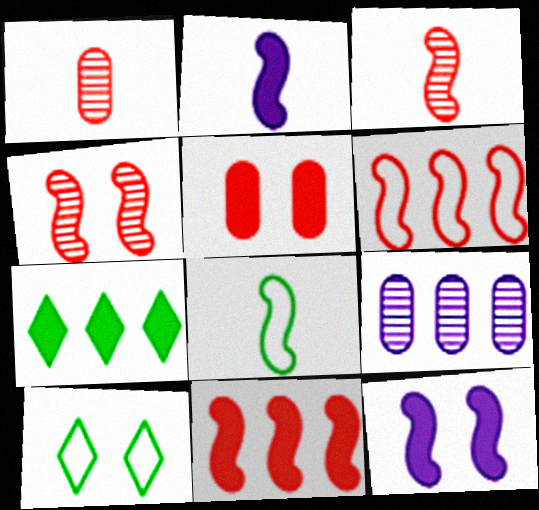[[2, 3, 8], 
[2, 5, 7], 
[6, 7, 9]]